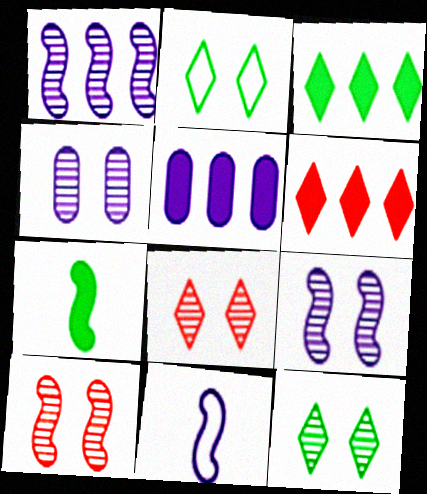[[4, 10, 12]]